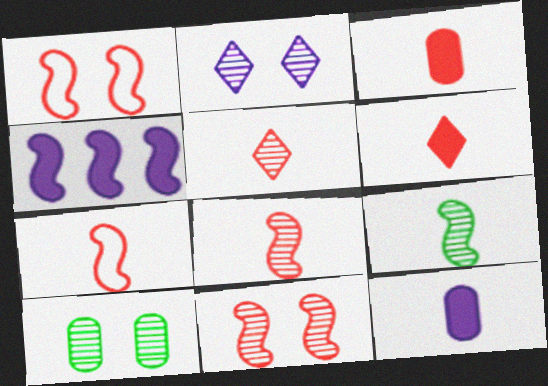[[1, 4, 9], 
[2, 10, 11], 
[3, 5, 7]]